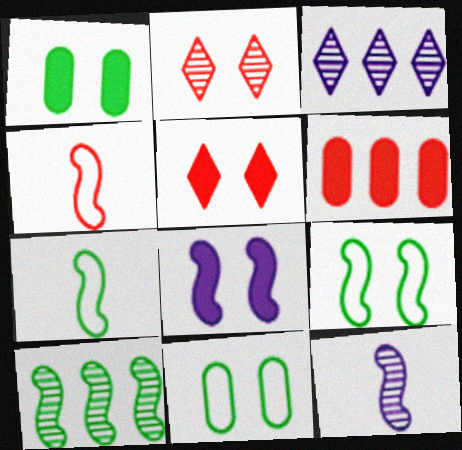[[1, 3, 4], 
[1, 5, 8], 
[2, 4, 6], 
[2, 8, 11], 
[4, 8, 10]]